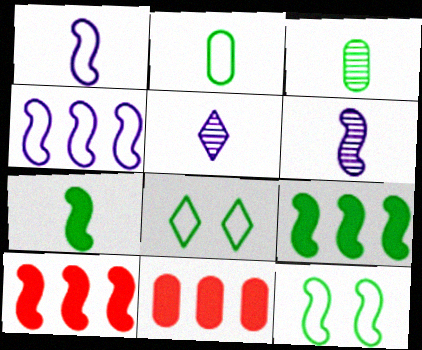[[3, 8, 9], 
[5, 11, 12], 
[6, 8, 11], 
[6, 10, 12]]